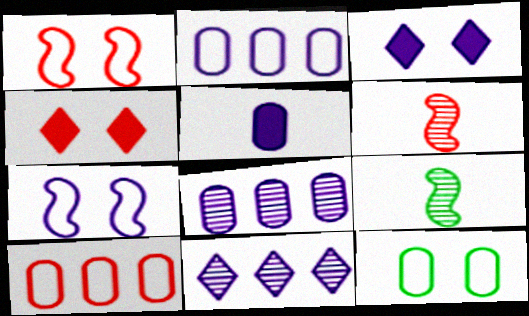[[2, 4, 9], 
[3, 9, 10], 
[4, 6, 10], 
[5, 7, 11]]